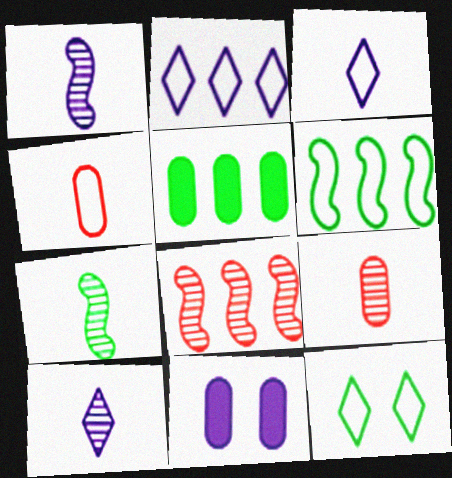[[1, 2, 11], 
[2, 5, 8], 
[5, 7, 12], 
[7, 9, 10]]